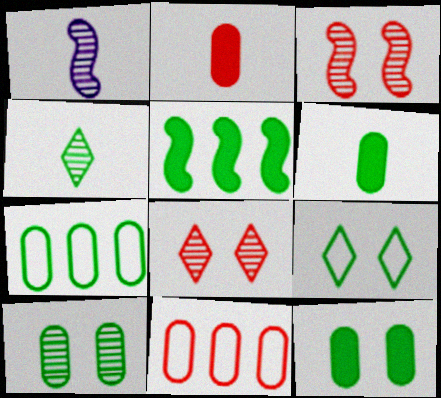[[6, 7, 10]]